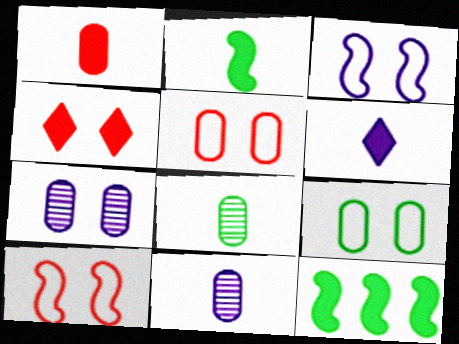[[1, 2, 6]]